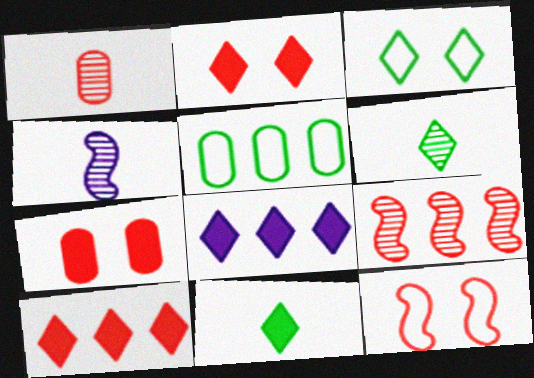[[1, 4, 6], 
[1, 10, 12], 
[2, 4, 5], 
[2, 8, 11], 
[5, 8, 9]]